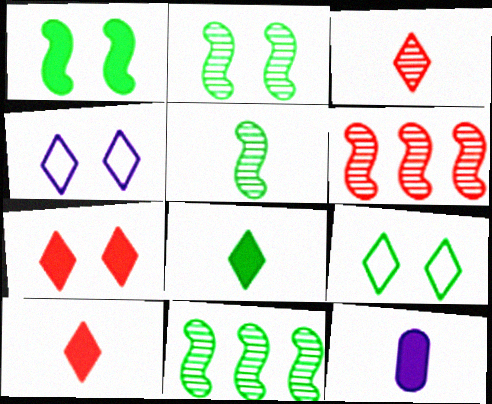[[2, 5, 11], 
[6, 9, 12]]